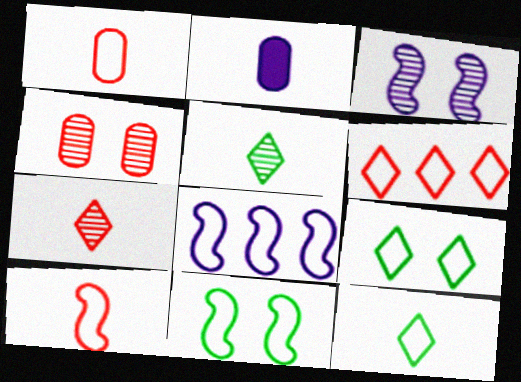[[1, 8, 9], 
[2, 5, 10], 
[8, 10, 11]]